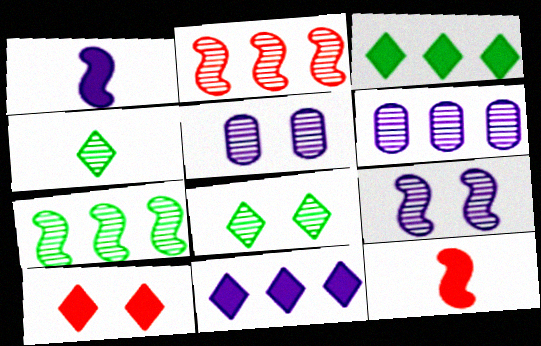[[2, 4, 5]]